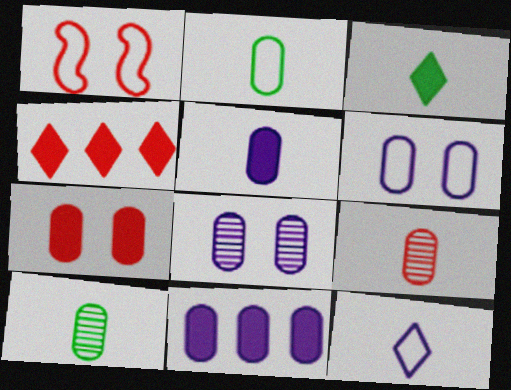[[1, 4, 9], 
[2, 5, 9]]